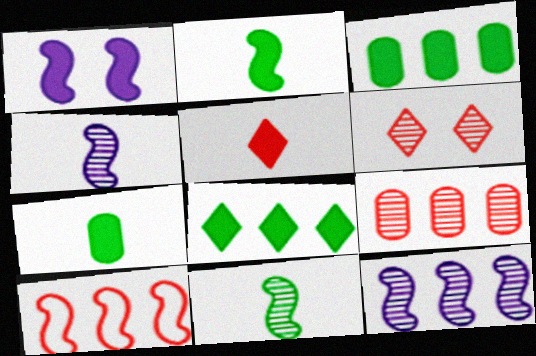[[1, 3, 5], 
[1, 10, 11]]